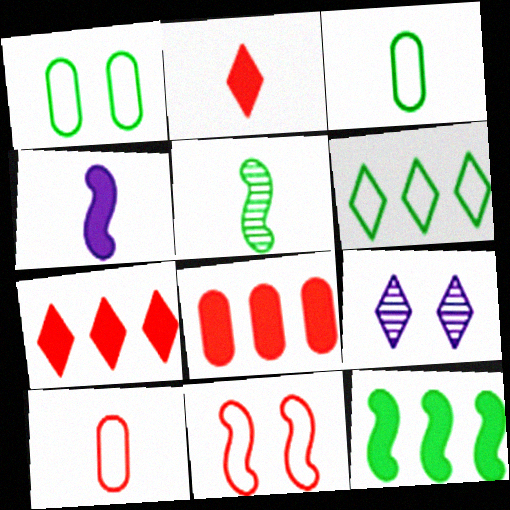[[2, 6, 9], 
[9, 10, 12]]